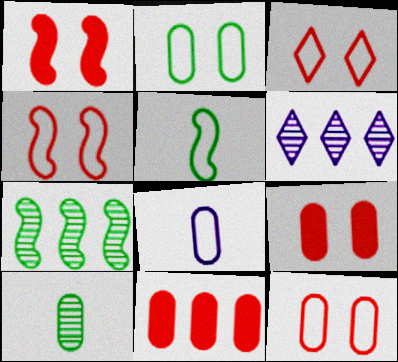[[3, 4, 12], 
[5, 6, 9]]